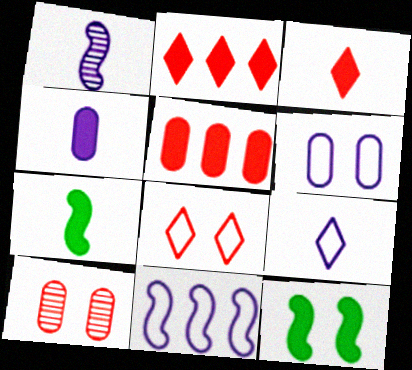[[1, 4, 9], 
[2, 4, 12], 
[3, 4, 7], 
[6, 9, 11]]